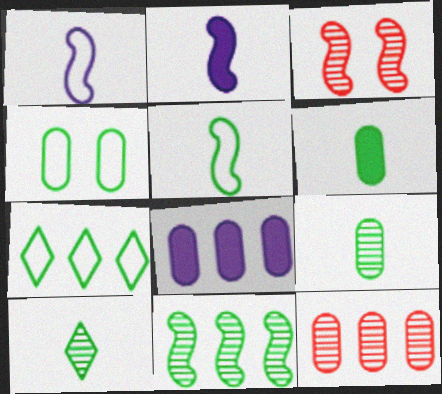[[4, 5, 7], 
[5, 6, 10]]